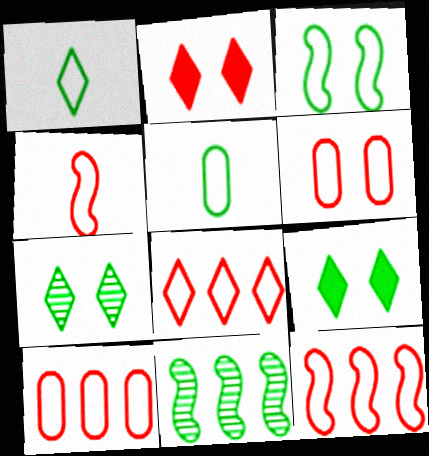[[4, 6, 8], 
[5, 9, 11], 
[8, 10, 12]]